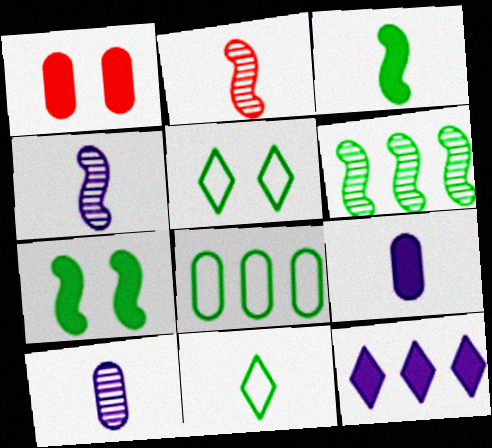[[1, 3, 12], 
[1, 8, 10], 
[2, 9, 11]]